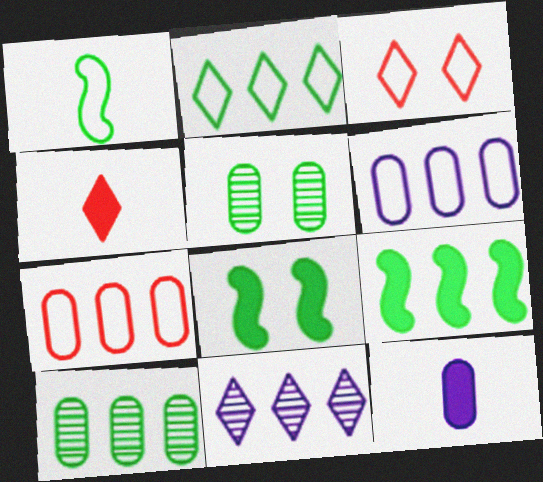[[1, 3, 6], 
[2, 9, 10], 
[5, 7, 12], 
[7, 9, 11]]